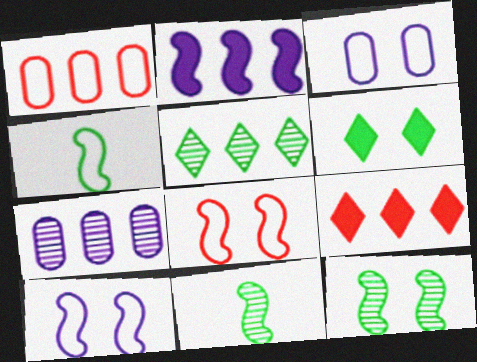[[1, 2, 5], 
[2, 8, 11], 
[3, 9, 11]]